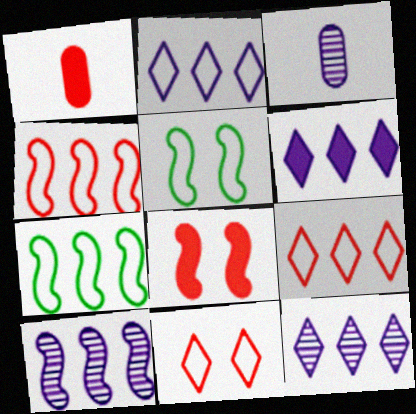[[1, 5, 12], 
[2, 6, 12]]